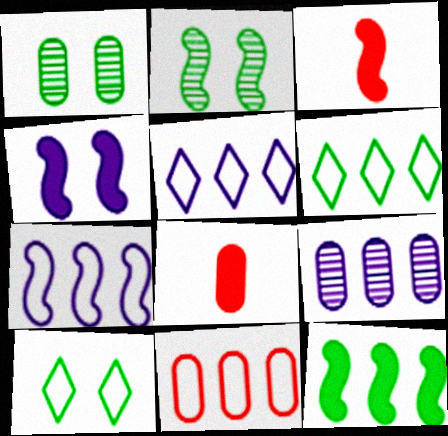[[1, 3, 5], 
[2, 3, 7], 
[2, 5, 8], 
[3, 4, 12], 
[3, 9, 10], 
[6, 7, 11]]